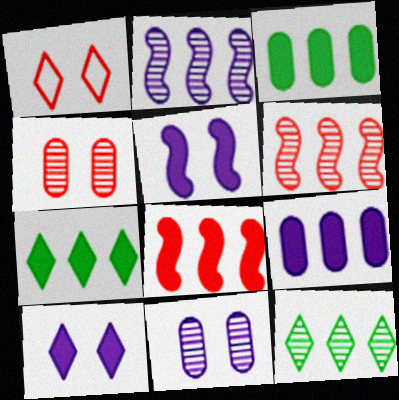[[7, 8, 9]]